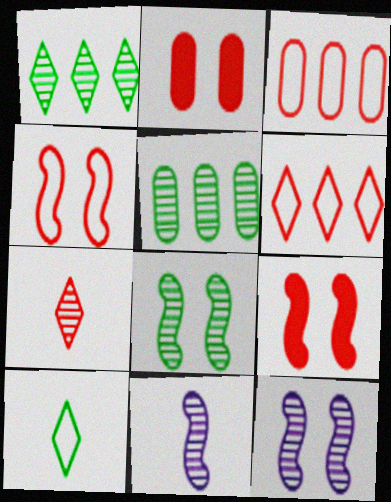[[3, 7, 9], 
[5, 7, 12]]